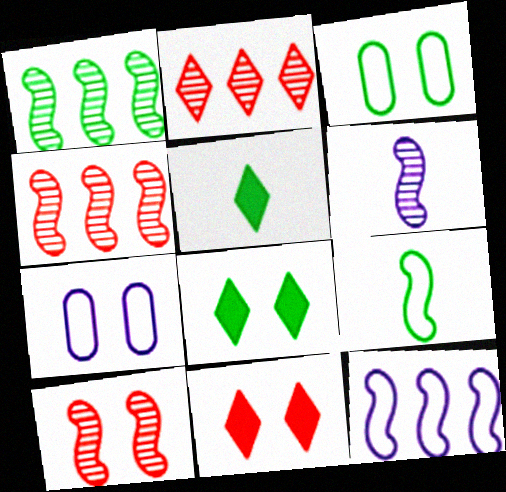[[1, 3, 5], 
[1, 6, 10], 
[4, 5, 7], 
[7, 8, 10]]